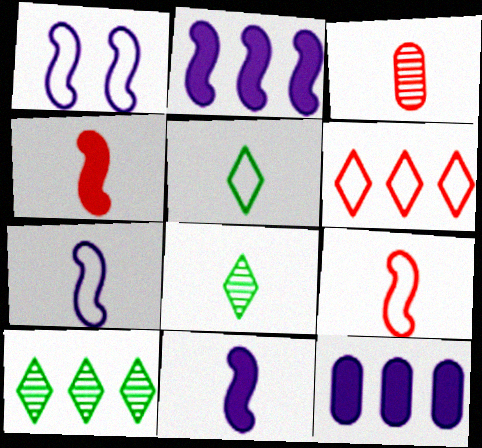[[3, 5, 11]]